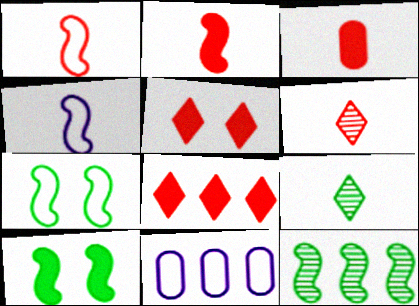[[1, 3, 6], 
[3, 4, 9], 
[6, 10, 11], 
[8, 11, 12]]